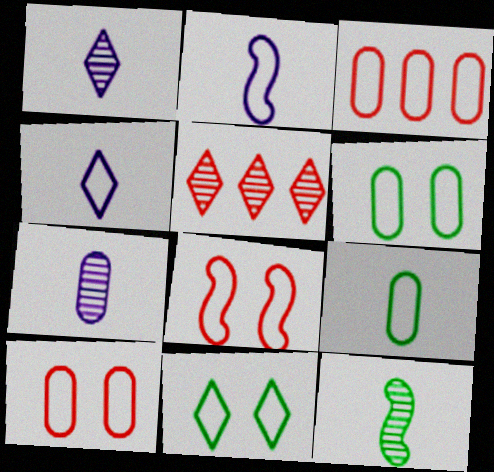[[2, 3, 11]]